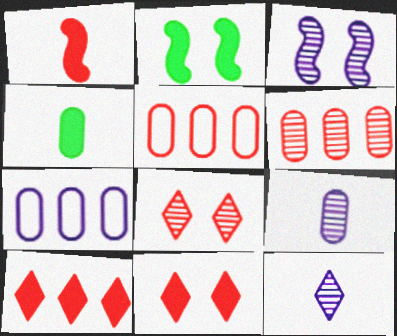[[1, 5, 8], 
[2, 5, 12]]